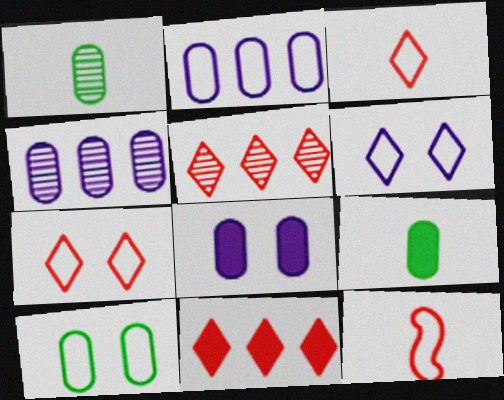[]